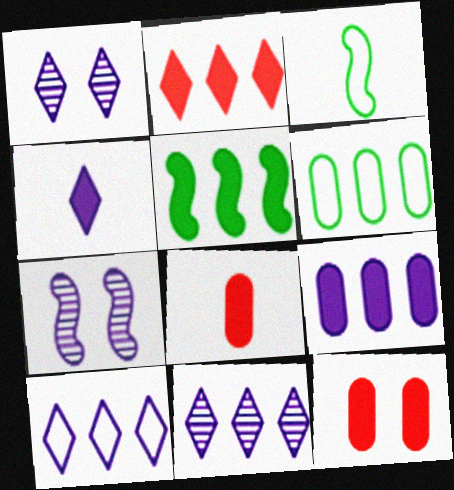[[1, 4, 10], 
[2, 5, 9], 
[3, 11, 12], 
[4, 5, 12]]